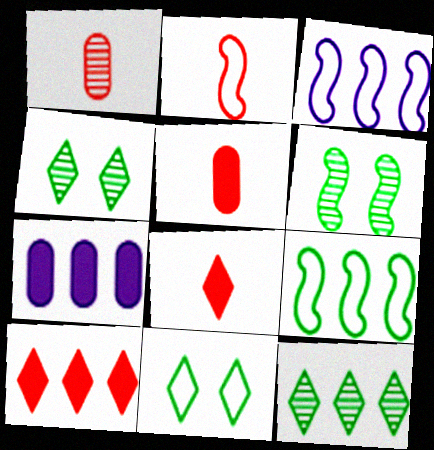[[1, 2, 8], 
[2, 4, 7], 
[3, 4, 5]]